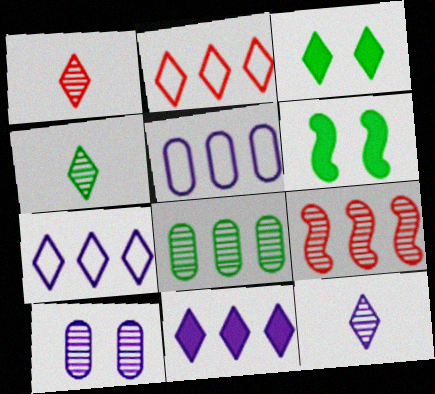[[1, 3, 7], 
[1, 4, 12], 
[1, 5, 6], 
[2, 3, 12], 
[4, 9, 10]]